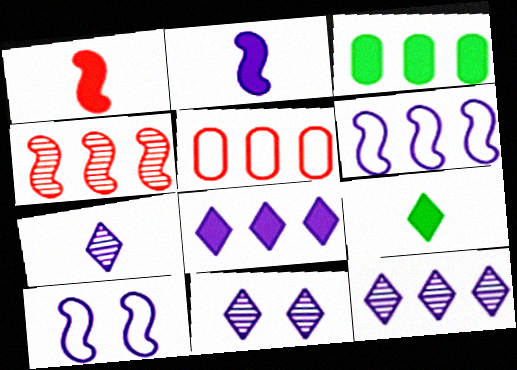[[7, 11, 12]]